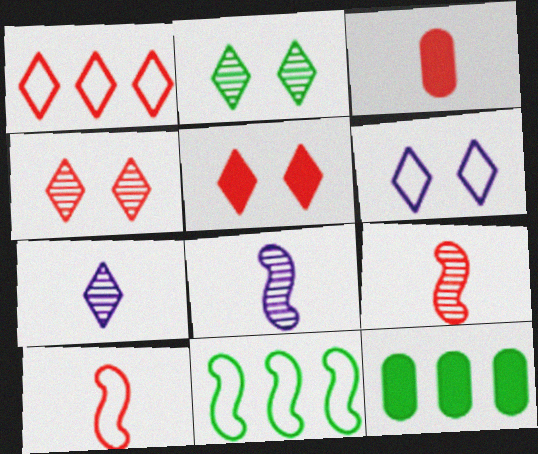[[2, 5, 6], 
[6, 9, 12]]